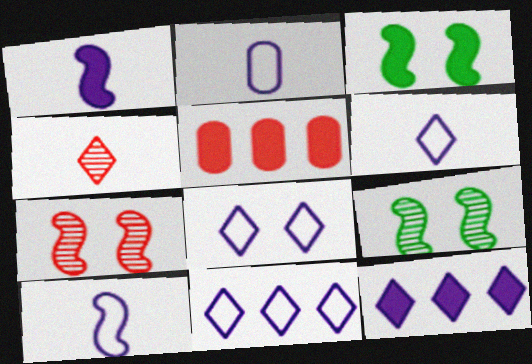[[2, 6, 10], 
[5, 6, 9], 
[6, 8, 11]]